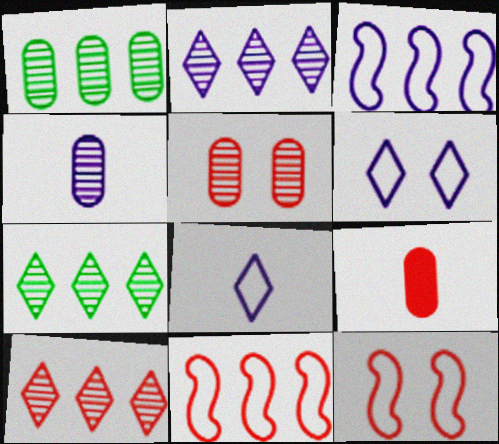[[1, 4, 5], 
[2, 7, 10], 
[9, 10, 12]]